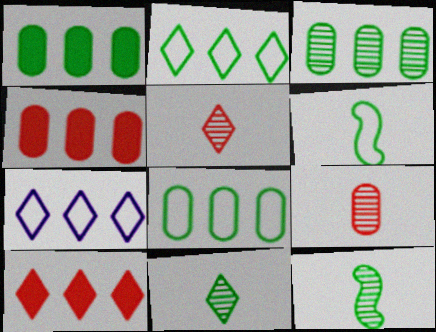[[1, 3, 8]]